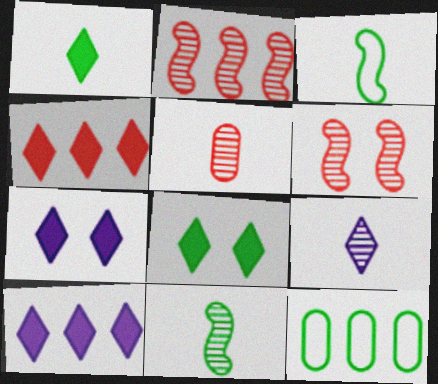[[1, 4, 7], 
[2, 10, 12], 
[5, 9, 11], 
[8, 11, 12]]